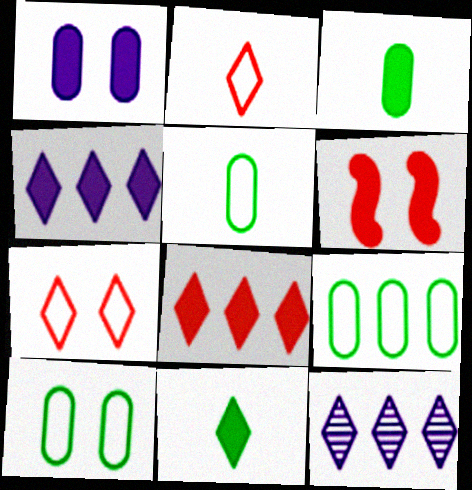[[3, 4, 6], 
[5, 6, 12], 
[5, 9, 10], 
[7, 11, 12]]